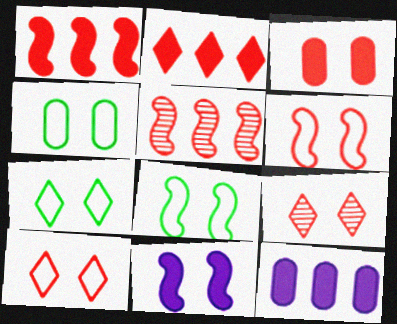[[3, 6, 9], 
[4, 7, 8], 
[4, 9, 11]]